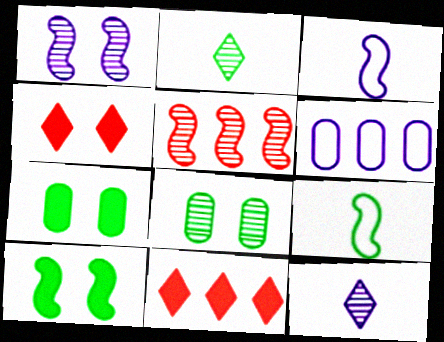[[3, 5, 10], 
[3, 8, 11], 
[5, 8, 12]]